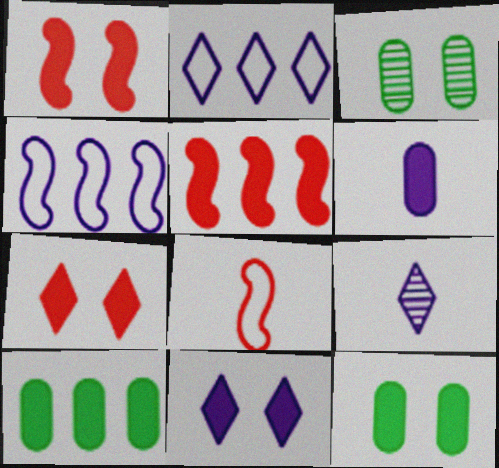[[1, 11, 12], 
[2, 9, 11]]